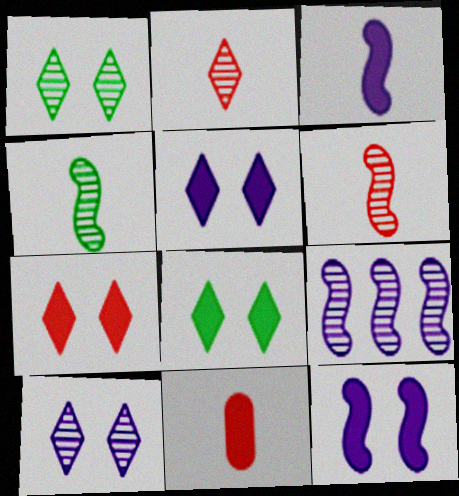[[5, 7, 8]]